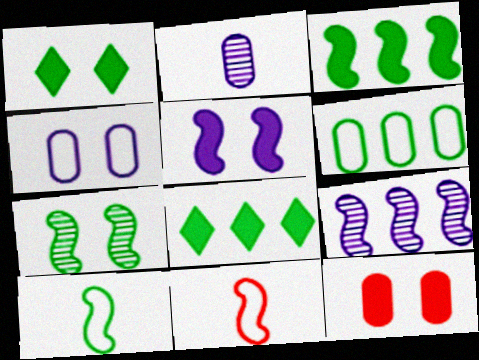[[1, 5, 12], 
[2, 6, 12], 
[3, 7, 10]]